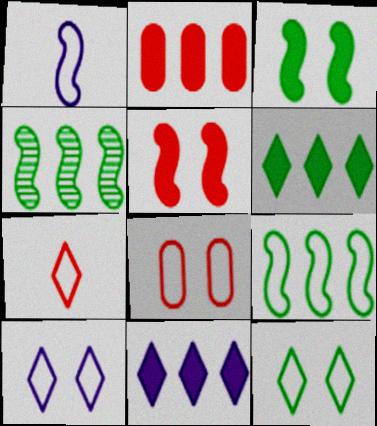[[1, 4, 5]]